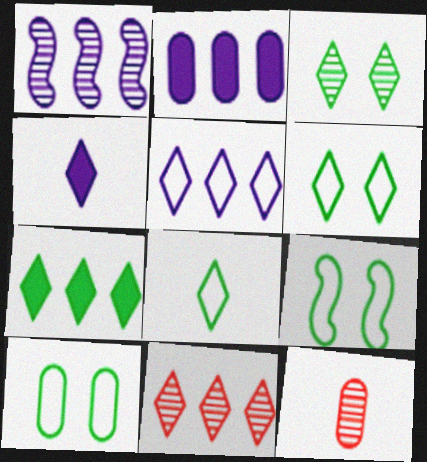[[1, 2, 5], 
[1, 3, 12], 
[2, 10, 12], 
[3, 7, 8], 
[4, 6, 11], 
[5, 7, 11], 
[6, 9, 10]]